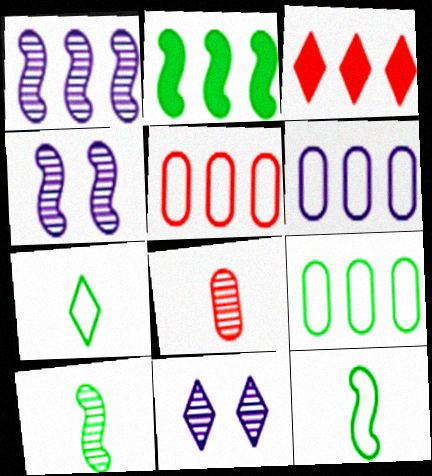[[1, 3, 9], 
[3, 7, 11], 
[5, 6, 9]]